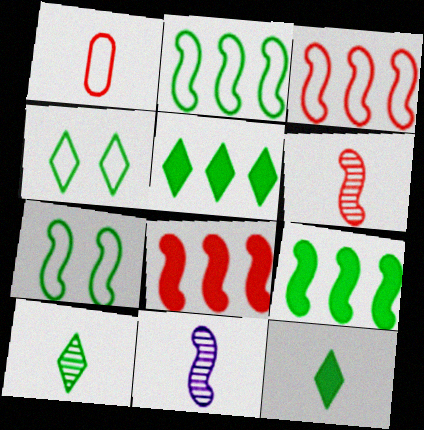[[1, 11, 12], 
[4, 5, 10], 
[7, 8, 11]]